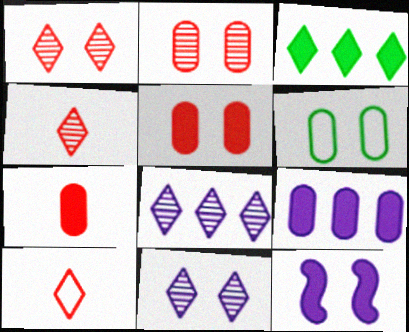[[1, 6, 12], 
[3, 7, 12], 
[3, 10, 11]]